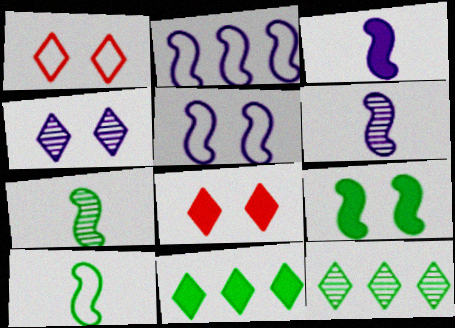[]